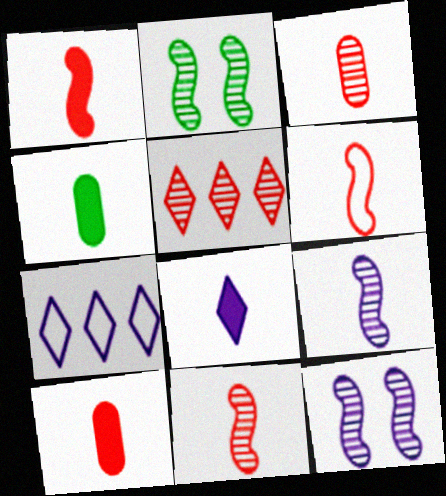[[1, 4, 8], 
[1, 6, 11], 
[2, 7, 10]]